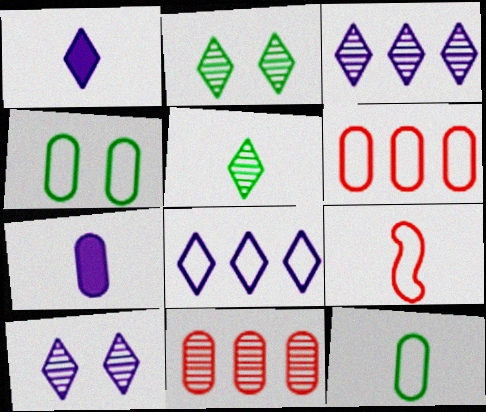[[1, 8, 10], 
[4, 7, 11], 
[4, 8, 9], 
[5, 7, 9]]